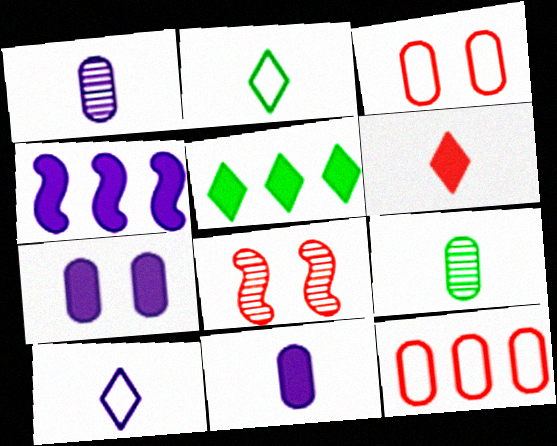[[6, 8, 12], 
[7, 9, 12]]